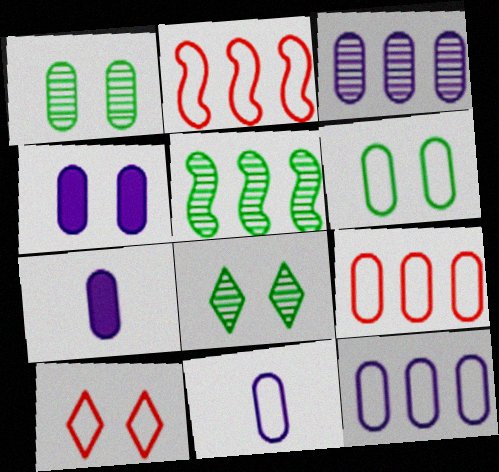[[1, 7, 9], 
[2, 7, 8], 
[3, 4, 11], 
[5, 7, 10], 
[6, 9, 11]]